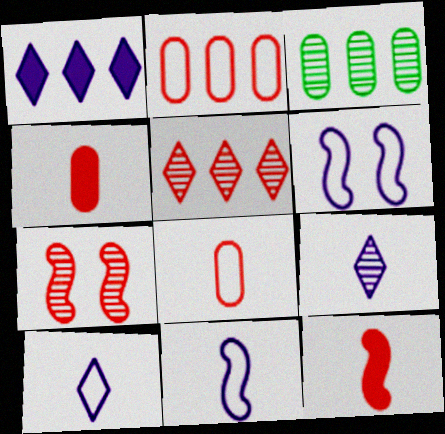[[3, 7, 9]]